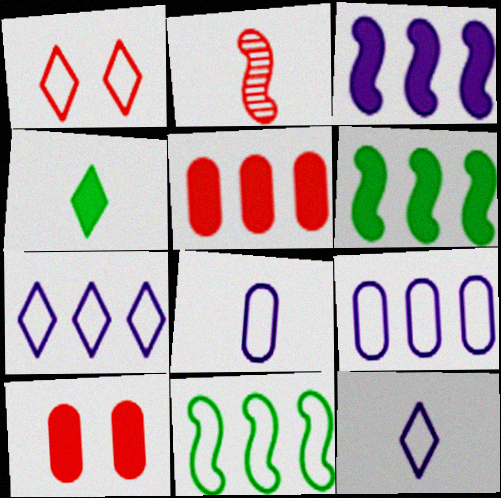[[1, 2, 5], 
[1, 8, 11], 
[2, 4, 8], 
[3, 4, 10]]